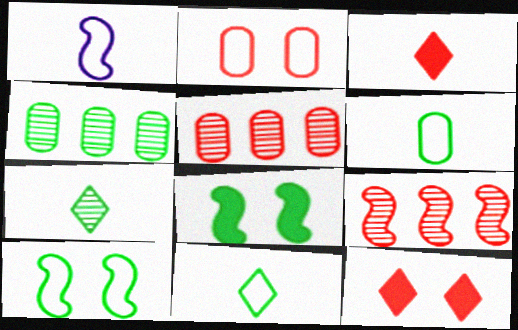[[1, 4, 12], 
[1, 8, 9], 
[2, 3, 9], 
[4, 8, 11]]